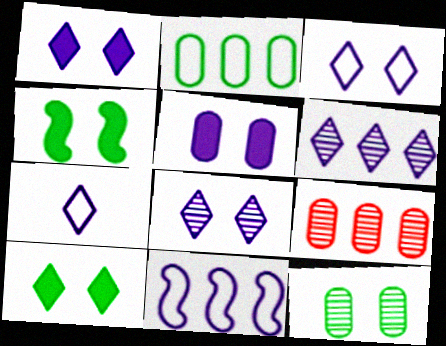[[1, 3, 8], 
[1, 6, 7], 
[4, 7, 9]]